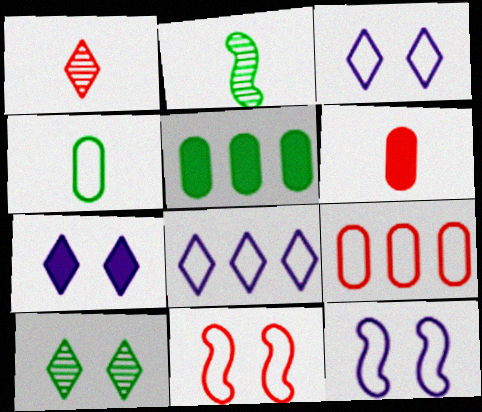[[1, 5, 12], 
[2, 7, 9], 
[4, 8, 11]]